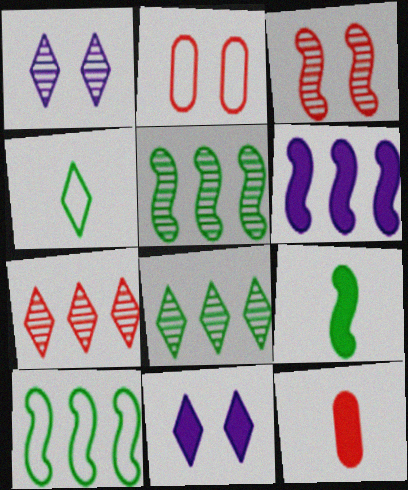[[1, 10, 12], 
[4, 7, 11]]